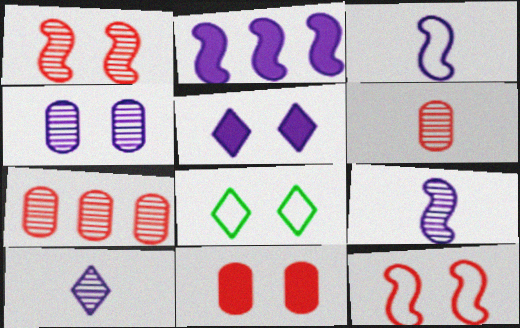[[2, 6, 8]]